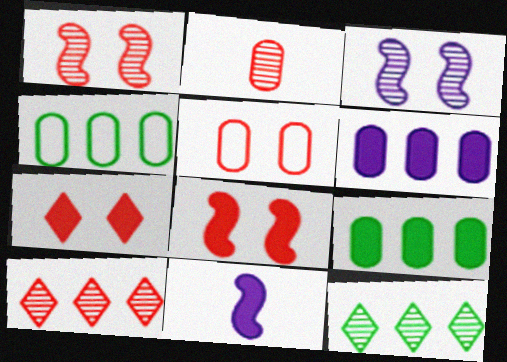[[1, 2, 10], 
[1, 5, 7], 
[2, 3, 12], 
[5, 11, 12], 
[7, 9, 11]]